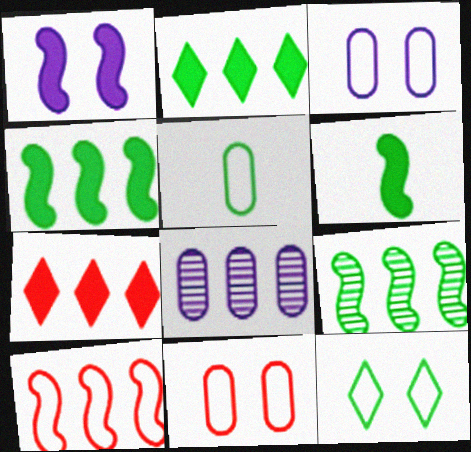[[2, 8, 10]]